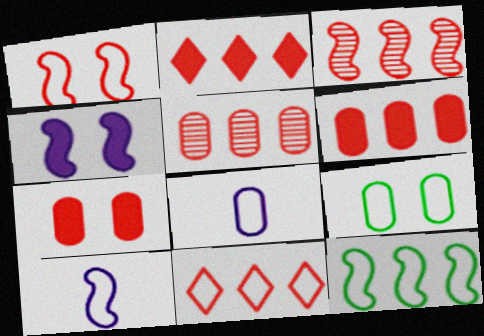[[1, 10, 12], 
[3, 6, 11], 
[9, 10, 11]]